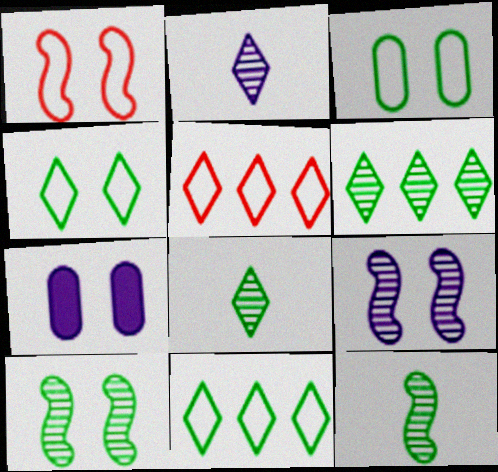[[5, 7, 12]]